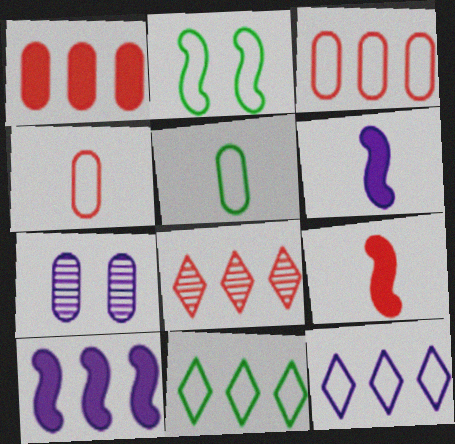[[1, 5, 7], 
[2, 4, 12], 
[2, 5, 11], 
[6, 7, 12], 
[7, 9, 11]]